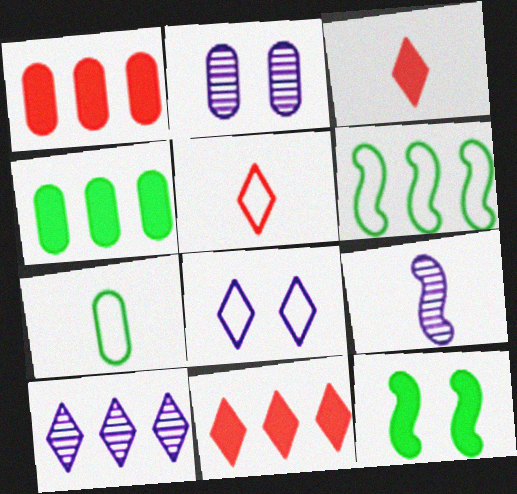[[1, 2, 7], 
[1, 6, 10], 
[2, 3, 6], 
[2, 9, 10], 
[3, 7, 9]]